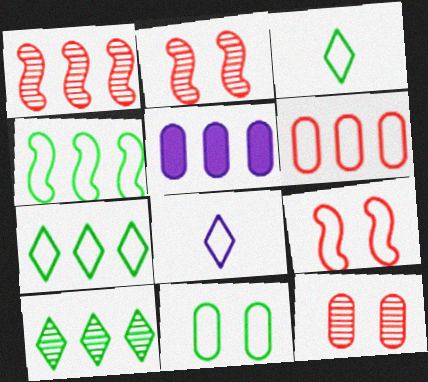[[1, 5, 7], 
[2, 3, 5], 
[3, 4, 11]]